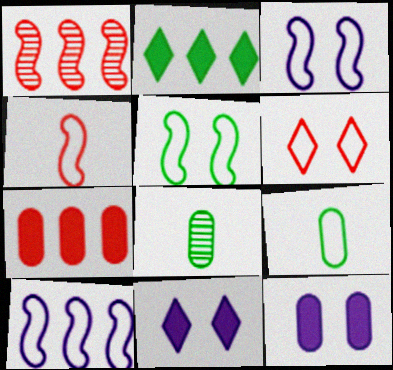[[1, 9, 11], 
[2, 5, 8], 
[4, 5, 10], 
[6, 9, 10]]